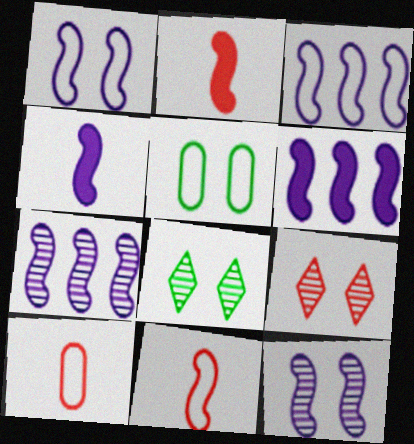[[1, 4, 7], 
[3, 4, 12], 
[3, 6, 7], 
[6, 8, 10]]